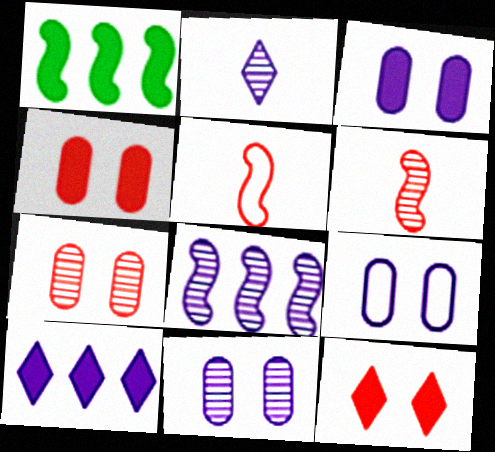[[2, 8, 11], 
[3, 9, 11]]